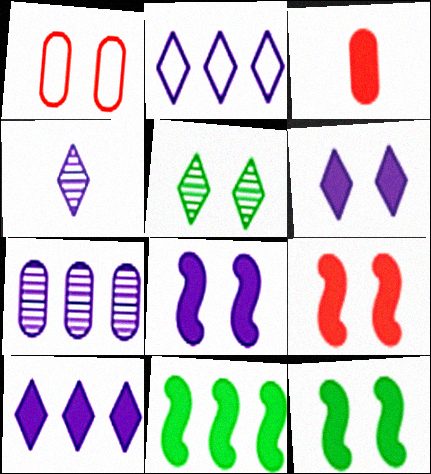[[1, 4, 11], 
[1, 5, 8], 
[2, 4, 6], 
[3, 6, 11], 
[3, 10, 12], 
[8, 9, 12]]